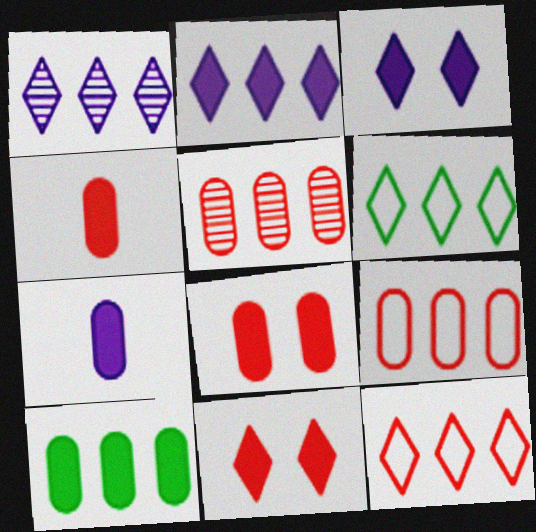[[7, 8, 10]]